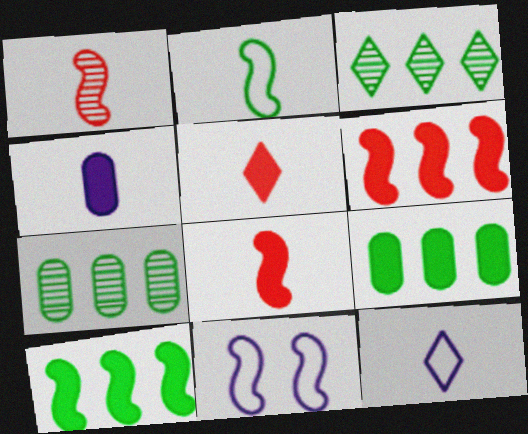[[1, 10, 11], 
[5, 7, 11]]